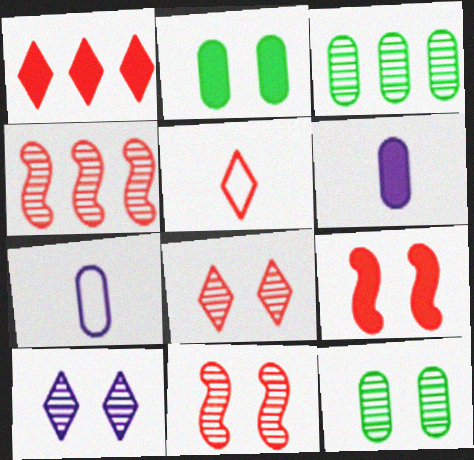[[1, 5, 8], 
[10, 11, 12]]